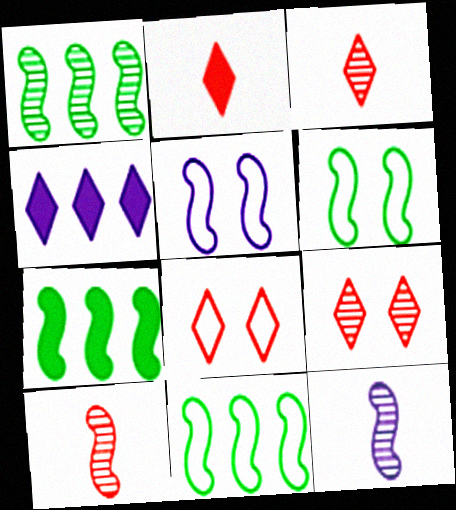[[1, 7, 11], 
[5, 7, 10]]